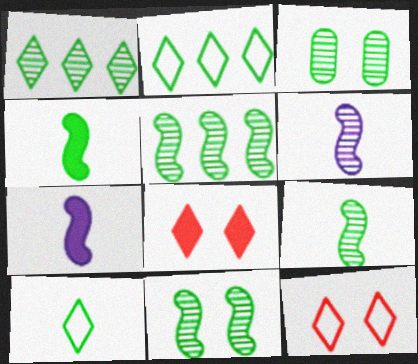[[1, 3, 9], 
[2, 3, 4], 
[5, 9, 11]]